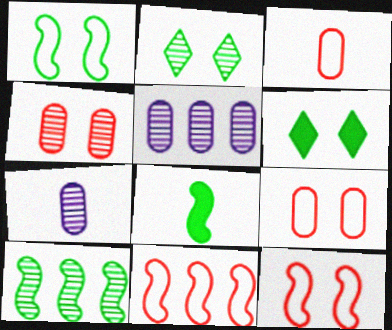[[1, 8, 10], 
[6, 7, 11]]